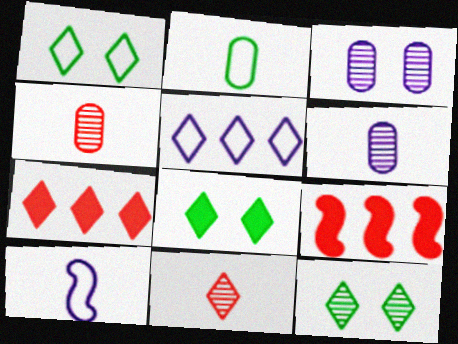[[1, 6, 9], 
[1, 8, 12], 
[5, 8, 11]]